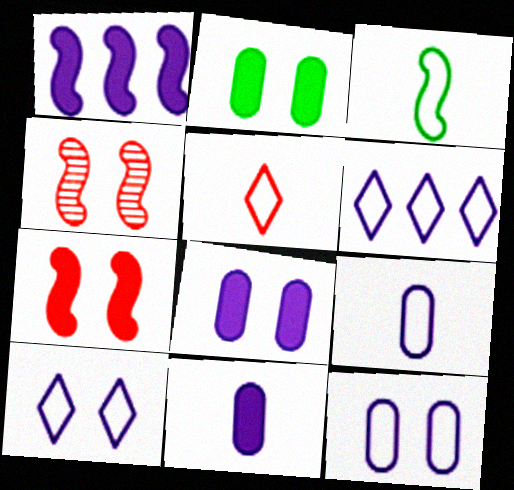[[1, 3, 4], 
[2, 4, 10], 
[3, 5, 9]]